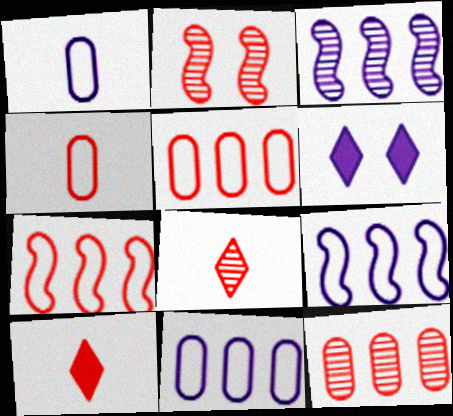[[1, 3, 6], 
[2, 5, 10], 
[2, 8, 12]]